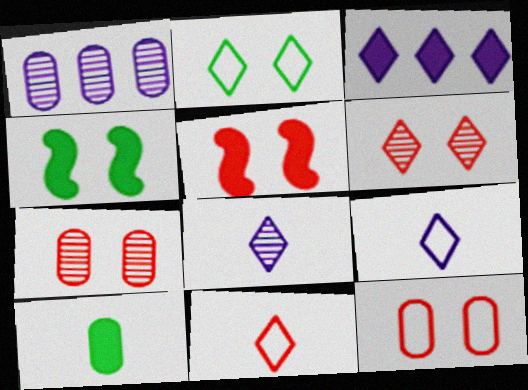[[1, 4, 11], 
[1, 10, 12], 
[3, 5, 10], 
[5, 6, 12]]